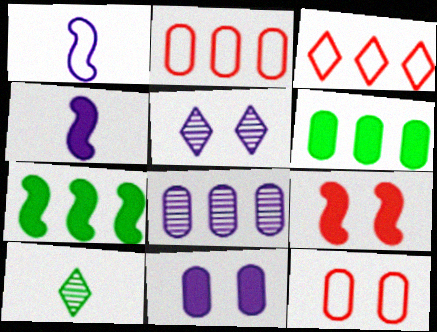[[2, 6, 8], 
[3, 7, 8], 
[4, 7, 9]]